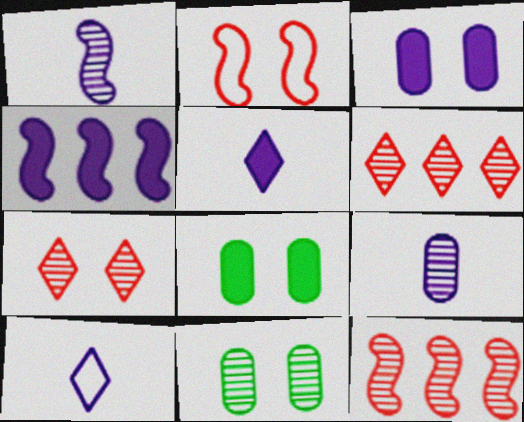[[1, 6, 11], 
[3, 4, 5], 
[8, 10, 12]]